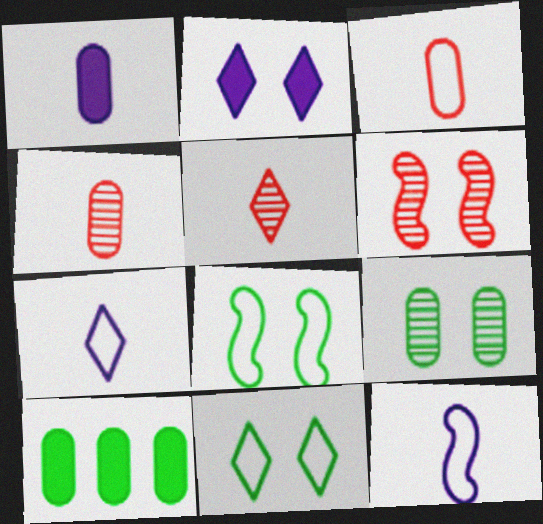[[6, 7, 10]]